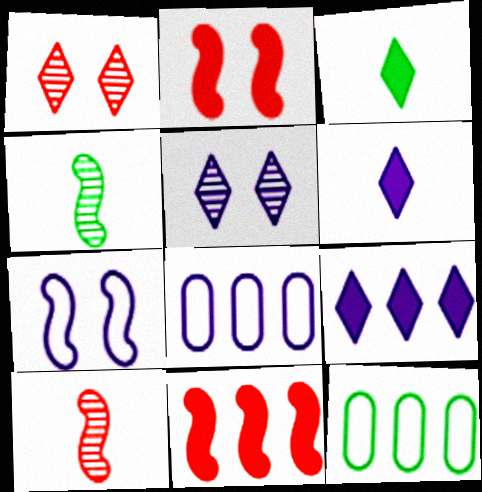[[4, 7, 11]]